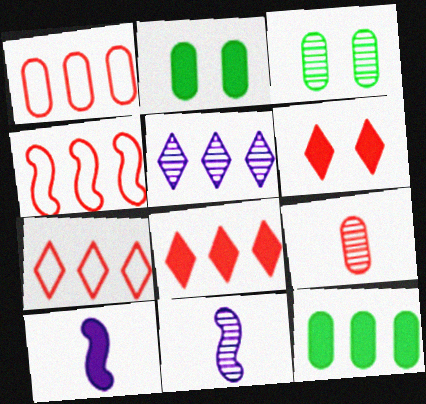[[1, 4, 7], 
[2, 7, 11], 
[2, 8, 10], 
[3, 7, 10], 
[4, 5, 12], 
[4, 6, 9], 
[6, 10, 12]]